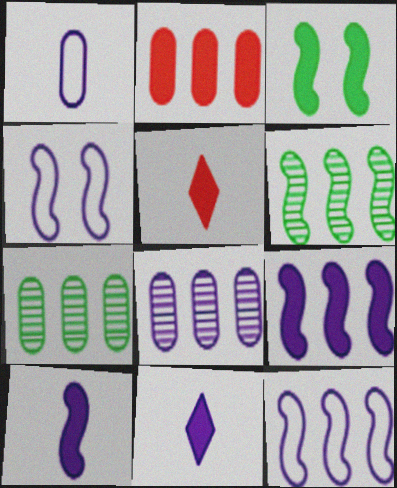[[2, 3, 11], 
[4, 5, 7], 
[4, 8, 11]]